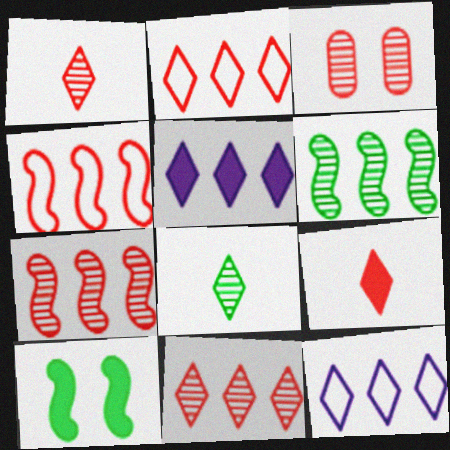[[1, 3, 7], 
[3, 4, 9]]